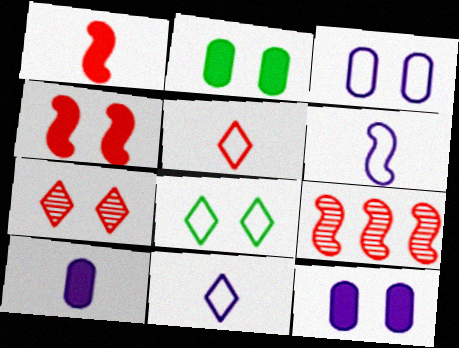[[2, 9, 11], 
[8, 9, 10]]